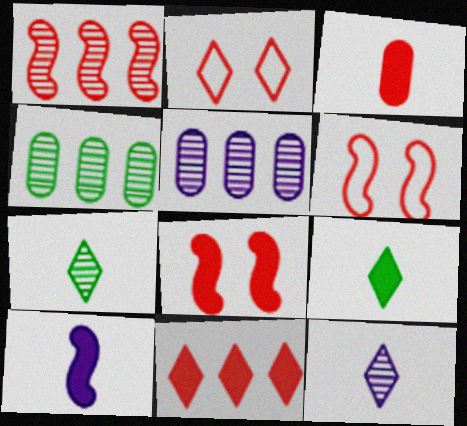[[1, 2, 3], 
[2, 4, 10], 
[3, 8, 11], 
[3, 9, 10], 
[5, 6, 9]]